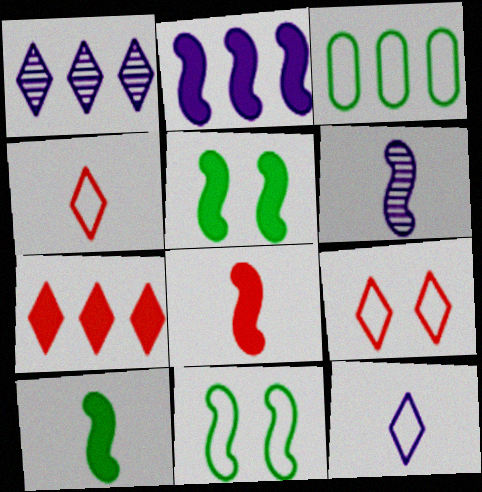[[2, 5, 8]]